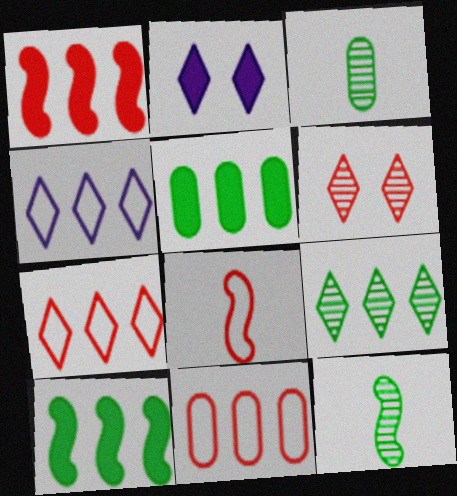[[2, 11, 12]]